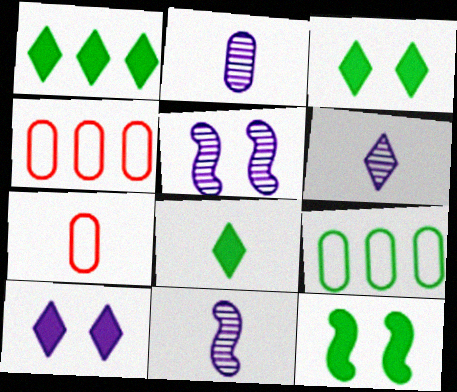[[1, 3, 8], 
[1, 5, 7], 
[2, 6, 11], 
[3, 4, 11], 
[4, 5, 8], 
[4, 6, 12], 
[7, 8, 11]]